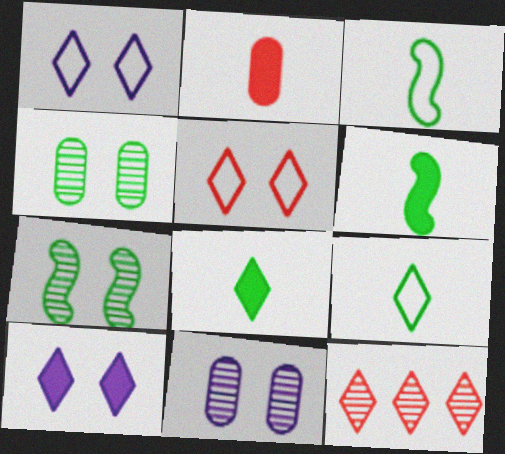[[1, 8, 12], 
[9, 10, 12]]